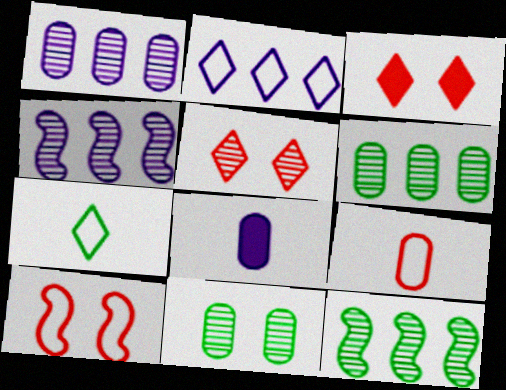[]